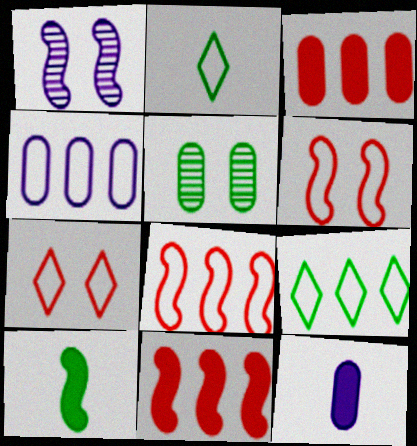[[1, 2, 3], 
[1, 8, 10], 
[2, 4, 6], 
[4, 8, 9], 
[5, 9, 10]]